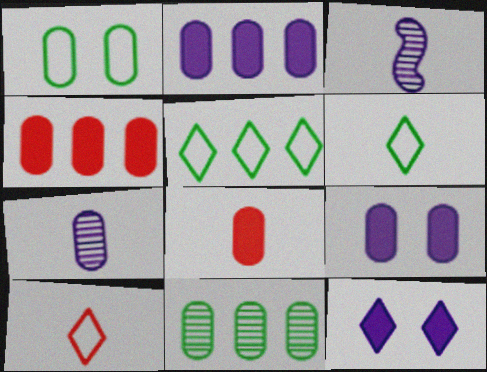[[1, 4, 7], 
[3, 6, 8]]